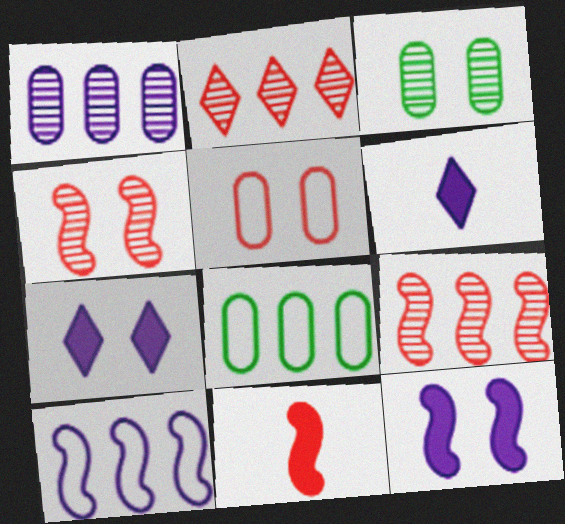[[2, 5, 11], 
[4, 6, 8]]